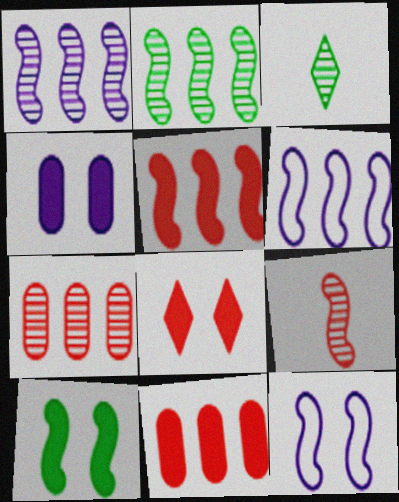[[2, 5, 6], 
[3, 11, 12], 
[4, 8, 10], 
[6, 9, 10]]